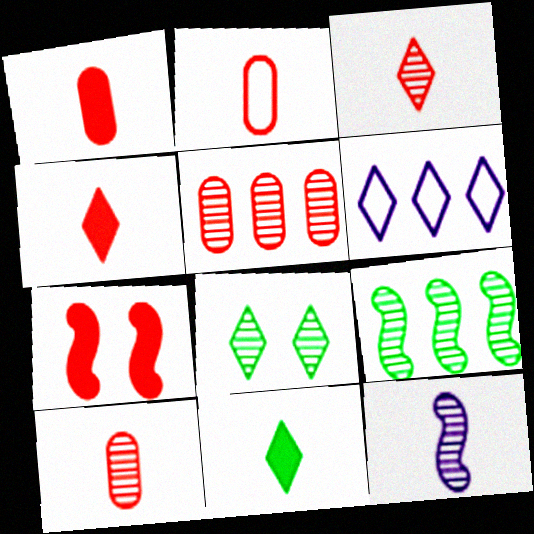[[1, 2, 10], 
[2, 11, 12], 
[4, 6, 8], 
[5, 8, 12]]